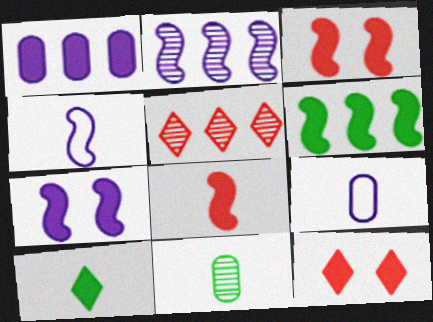[[1, 3, 10], 
[2, 4, 7], 
[6, 7, 8]]